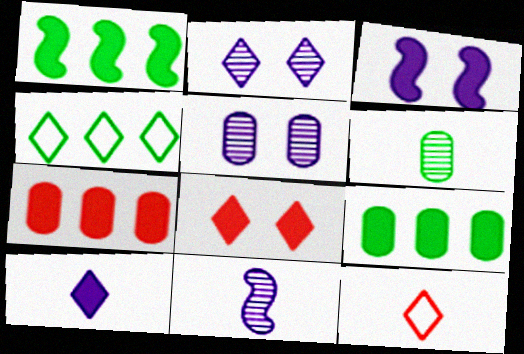[[1, 5, 12]]